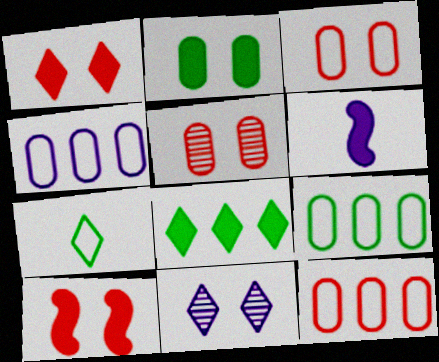[[4, 6, 11], 
[4, 9, 12]]